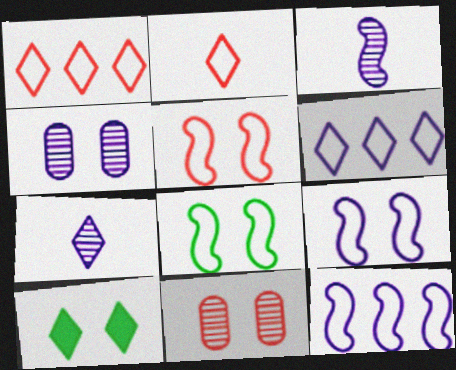[[1, 7, 10], 
[4, 5, 10], 
[5, 8, 9], 
[9, 10, 11]]